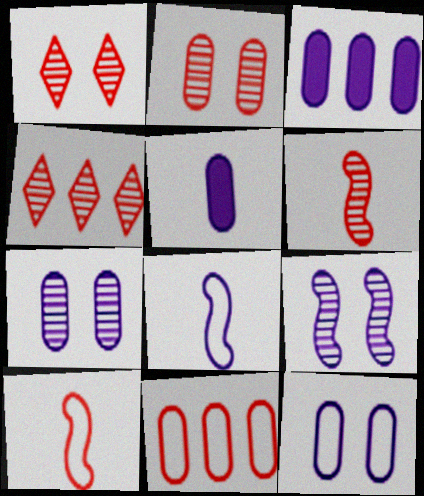[[2, 4, 6]]